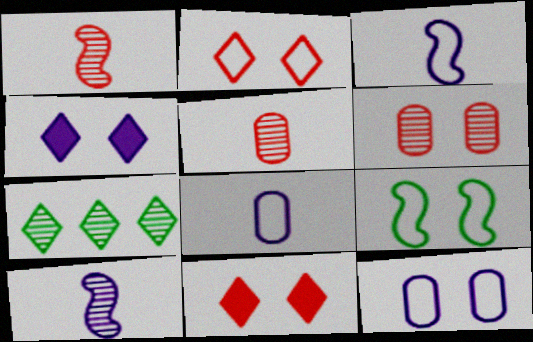[[2, 9, 12], 
[4, 6, 9], 
[6, 7, 10]]